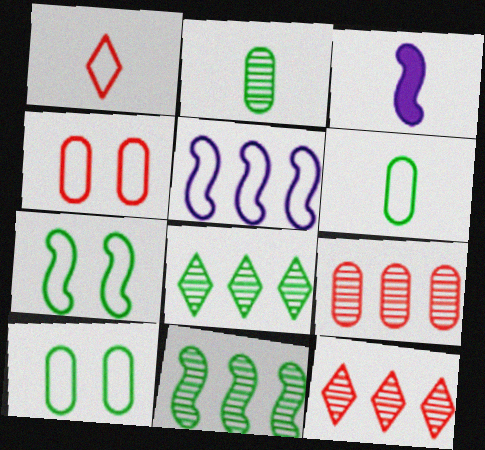[[1, 2, 3], 
[1, 5, 10], 
[3, 4, 8], 
[3, 10, 12]]